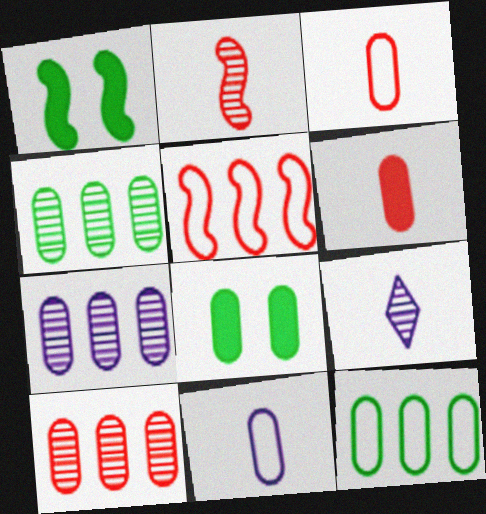[[3, 7, 8], 
[4, 7, 10], 
[5, 8, 9], 
[8, 10, 11]]